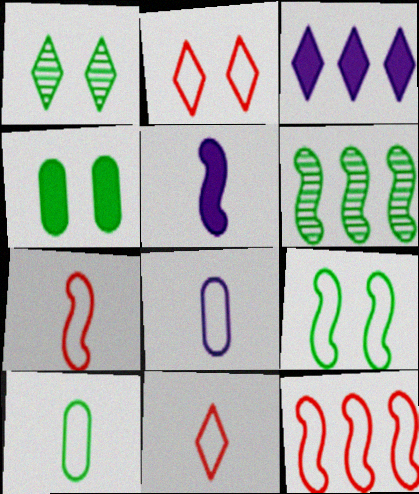[[1, 3, 11], 
[1, 4, 9]]